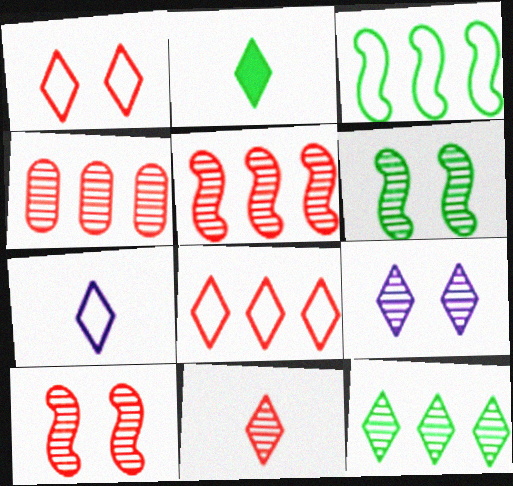[[2, 7, 11], 
[2, 8, 9], 
[4, 10, 11], 
[9, 11, 12]]